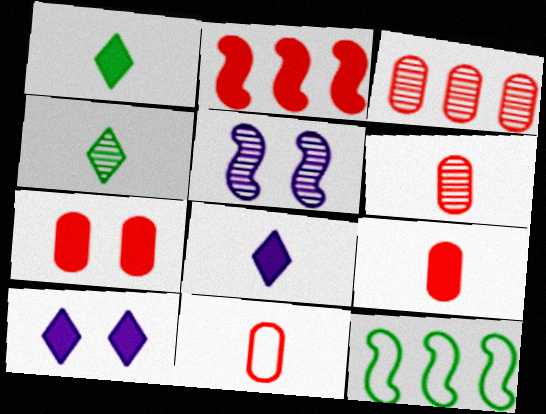[[3, 4, 5], 
[3, 7, 11], 
[6, 9, 11], 
[6, 10, 12]]